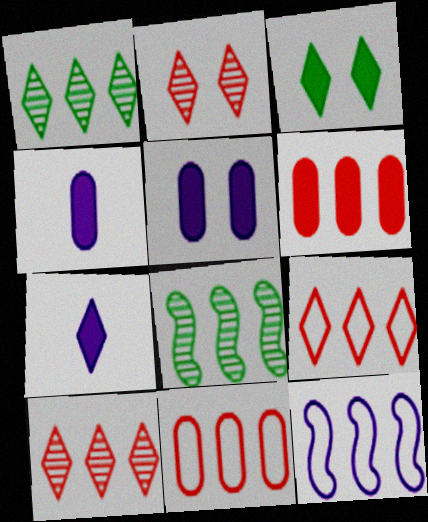[[1, 6, 12]]